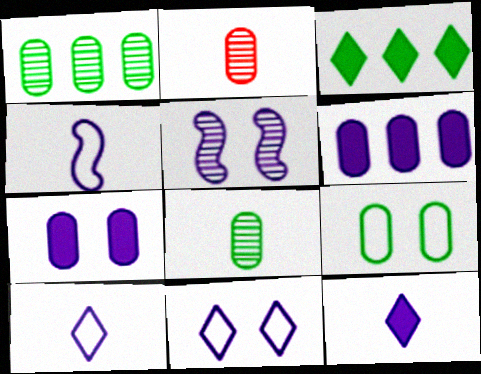[[2, 6, 9], 
[5, 6, 10], 
[5, 7, 11]]